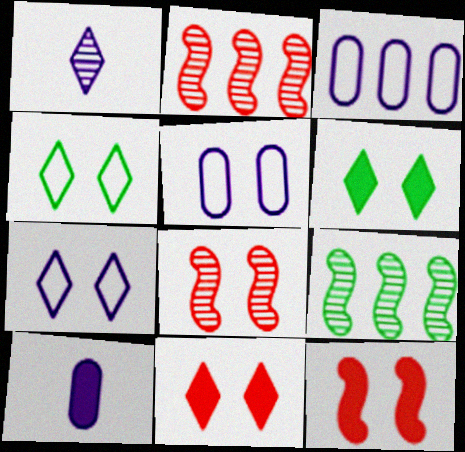[[2, 4, 10], 
[5, 6, 8]]